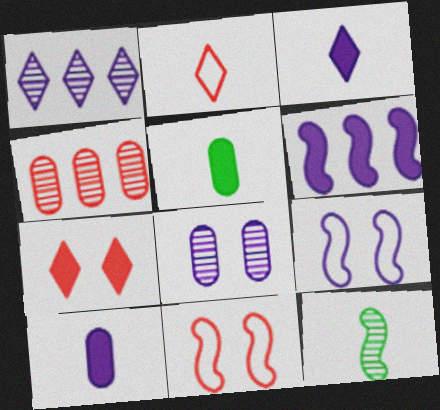[[1, 5, 11], 
[1, 9, 10], 
[2, 10, 12], 
[5, 6, 7], 
[6, 11, 12]]